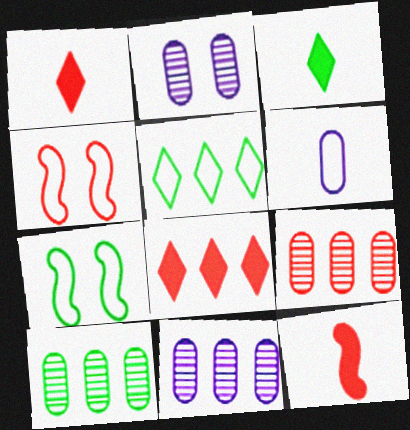[[1, 4, 9], 
[1, 7, 11], 
[2, 5, 12], 
[3, 4, 11], 
[3, 7, 10], 
[4, 5, 6], 
[9, 10, 11]]